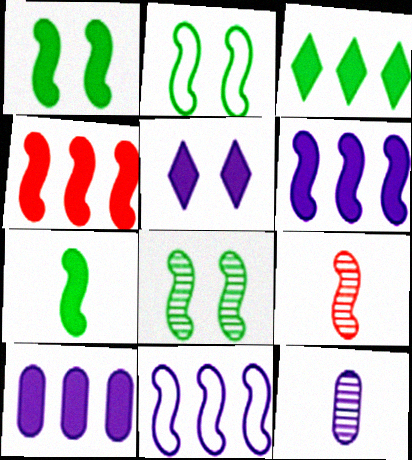[[1, 2, 8], 
[1, 9, 11], 
[2, 6, 9], 
[3, 4, 10], 
[5, 11, 12]]